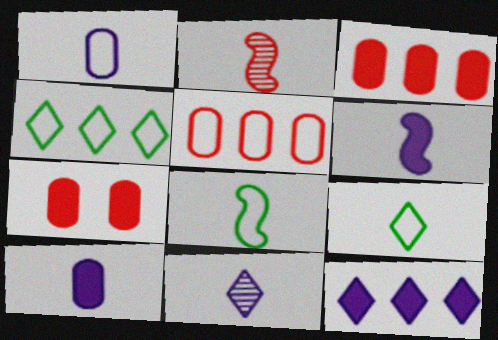[[1, 6, 11], 
[2, 6, 8], 
[2, 9, 10]]